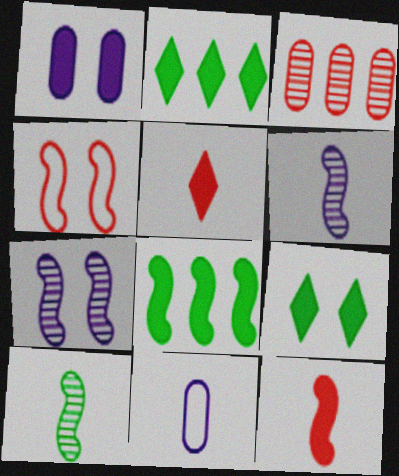[[1, 2, 12], 
[1, 5, 8], 
[3, 4, 5], 
[4, 6, 8], 
[5, 10, 11]]